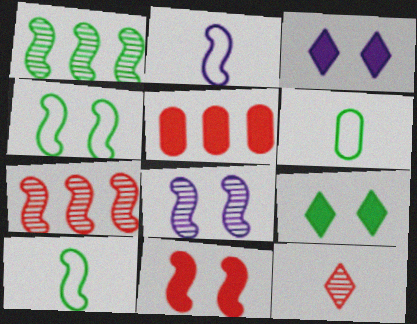[[1, 2, 11], 
[1, 6, 9], 
[3, 6, 7], 
[4, 8, 11]]